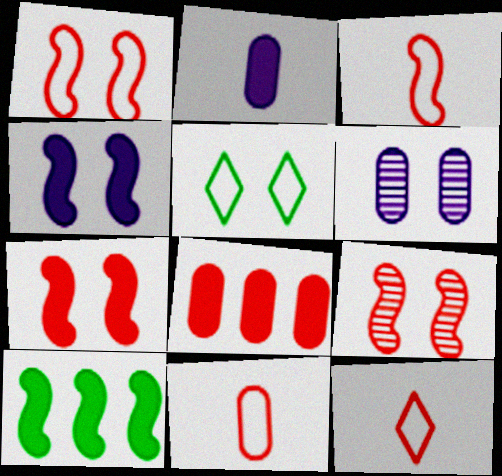[[1, 7, 9], 
[3, 11, 12], 
[5, 6, 7], 
[6, 10, 12], 
[8, 9, 12]]